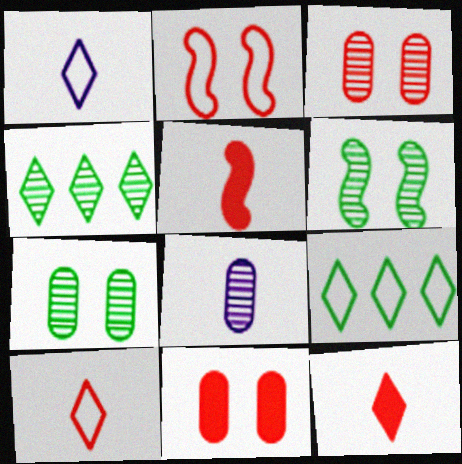[]